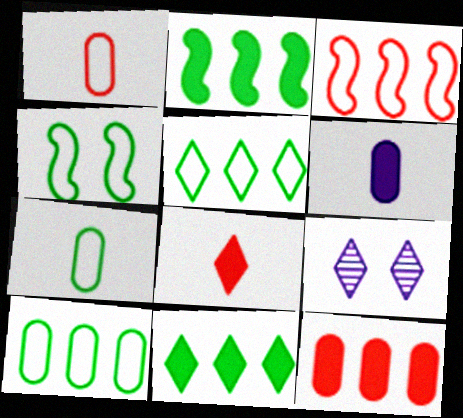[[1, 2, 9], 
[4, 5, 7], 
[5, 8, 9]]